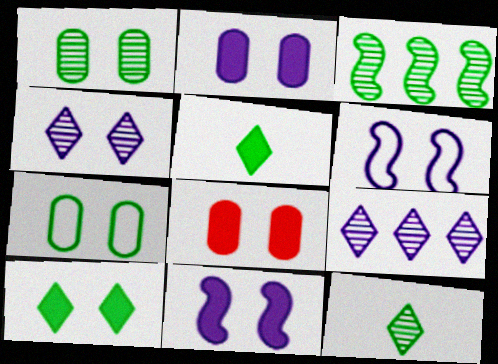[[1, 3, 12], 
[2, 4, 6], 
[3, 5, 7], 
[8, 10, 11]]